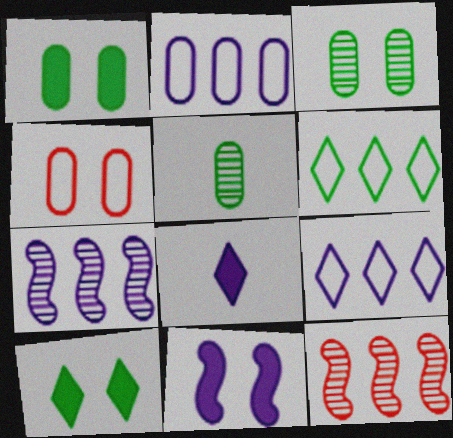[]